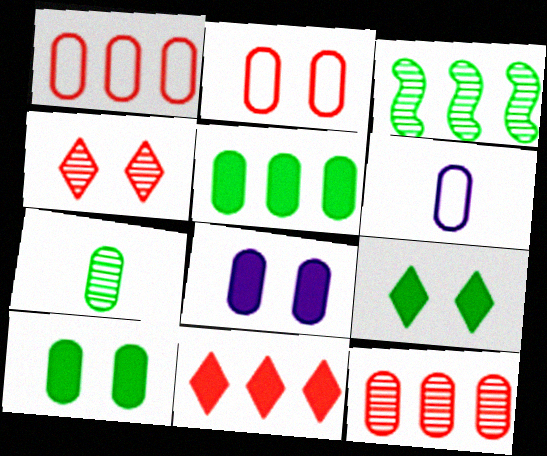[[1, 7, 8], 
[6, 10, 12]]